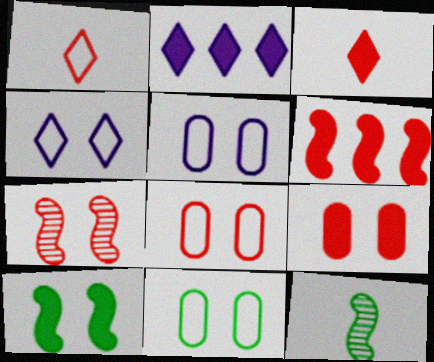[[2, 8, 12], 
[3, 6, 9], 
[5, 8, 11]]